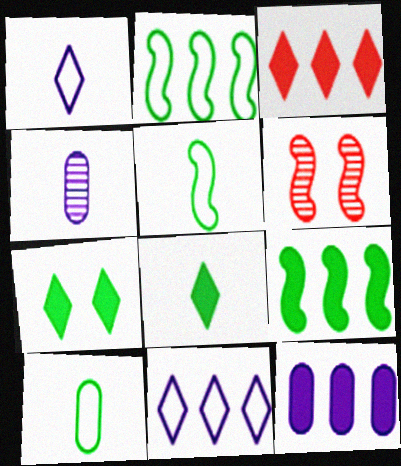[[3, 9, 12]]